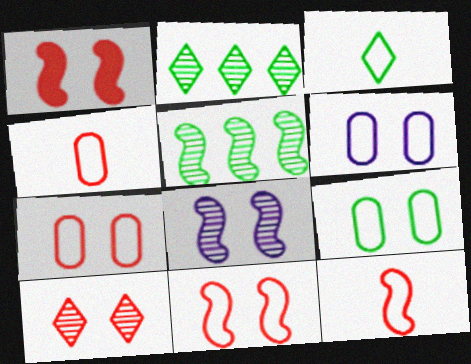[[1, 7, 10], 
[6, 7, 9]]